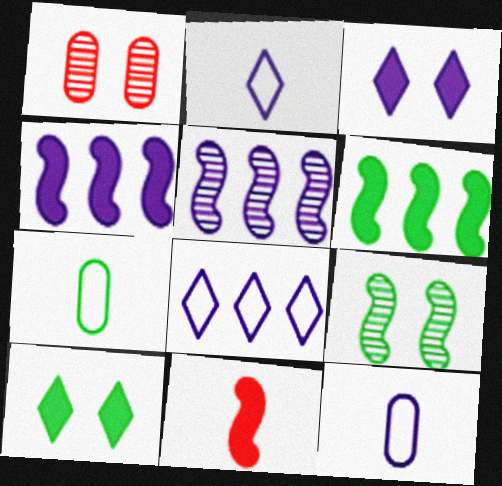[[1, 2, 6], 
[3, 5, 12]]